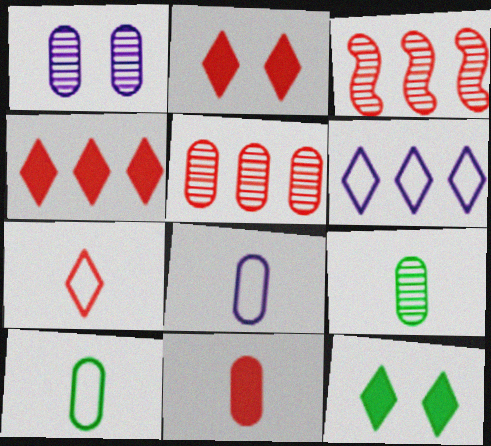[[1, 5, 9], 
[3, 8, 12], 
[8, 9, 11]]